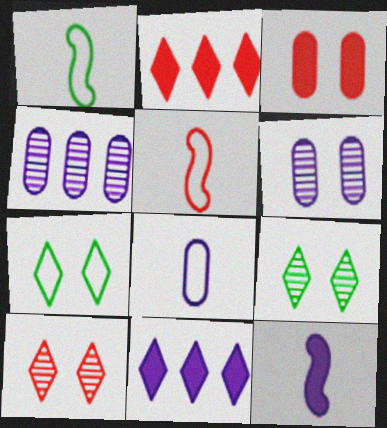[[1, 2, 6]]